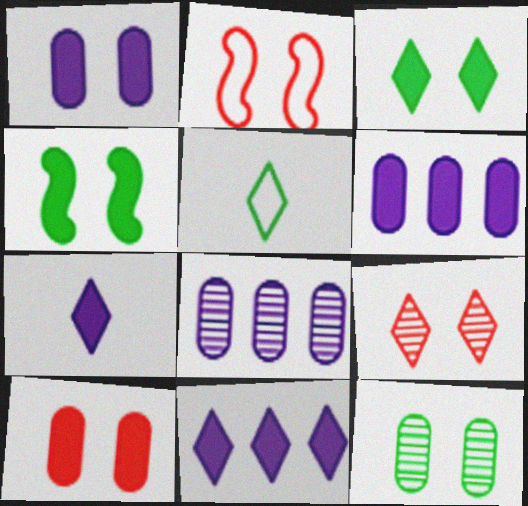[[2, 9, 10], 
[5, 9, 11]]